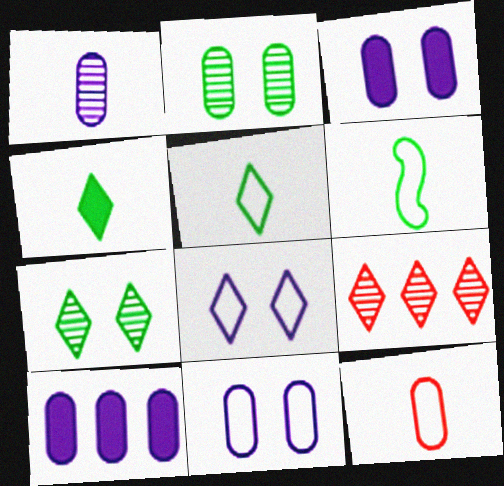[[1, 10, 11], 
[2, 10, 12], 
[3, 6, 9], 
[4, 8, 9]]